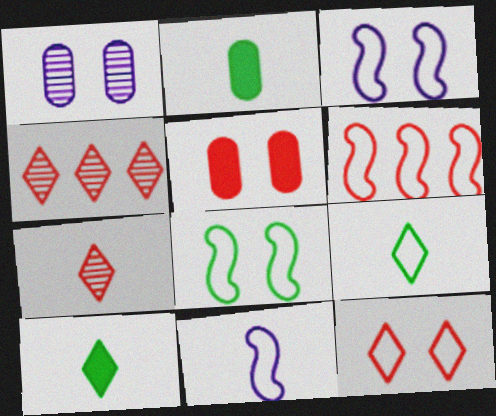[[1, 6, 10], 
[2, 3, 4], 
[2, 7, 11], 
[5, 6, 7], 
[6, 8, 11]]